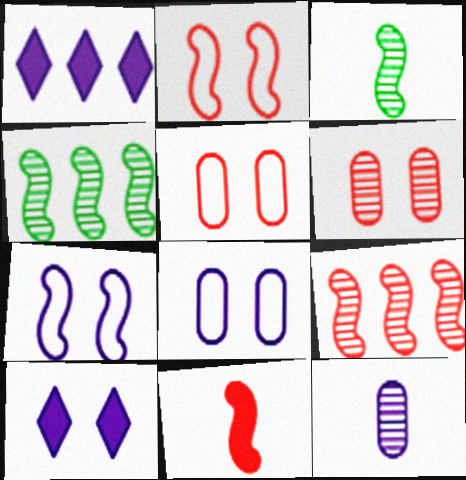[[1, 3, 5], 
[1, 7, 12], 
[2, 9, 11], 
[4, 7, 11]]